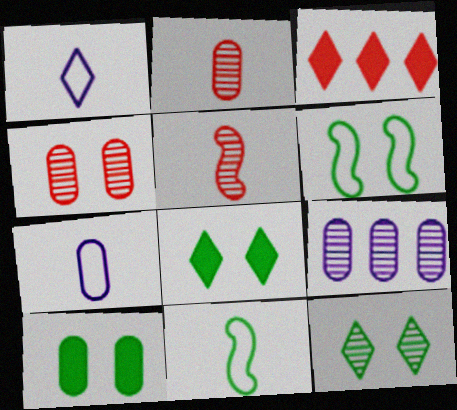[[1, 3, 12], 
[5, 9, 12], 
[6, 10, 12]]